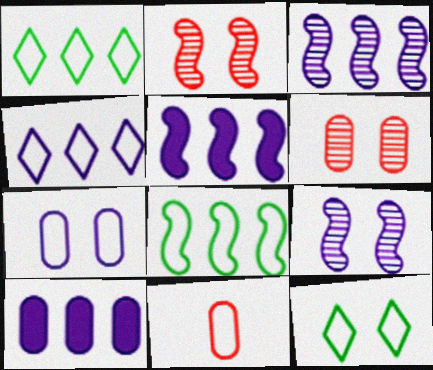[[3, 4, 10]]